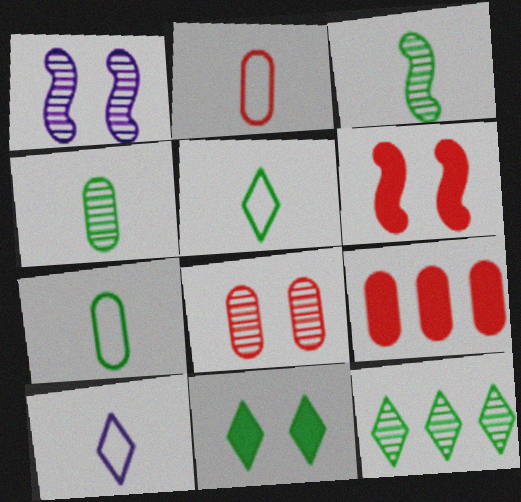[[1, 5, 9], 
[2, 8, 9], 
[5, 11, 12]]